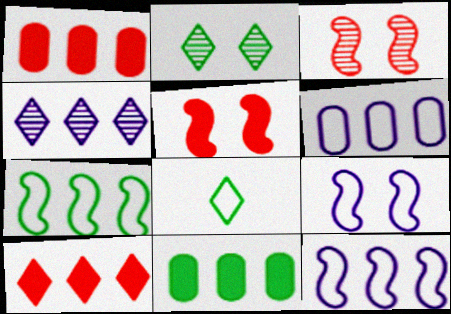[[1, 4, 7]]